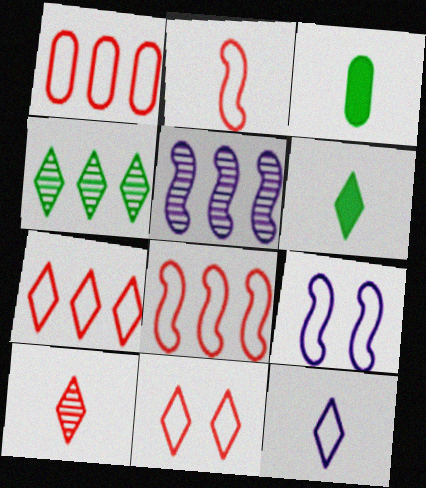[[1, 2, 11], 
[1, 7, 8], 
[3, 5, 11], 
[6, 10, 12]]